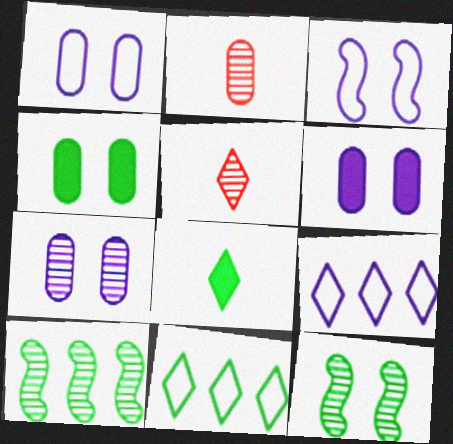[[1, 6, 7], 
[5, 7, 10]]